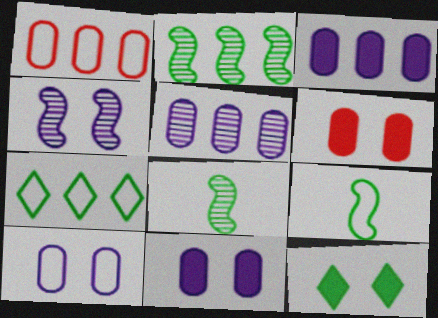[]